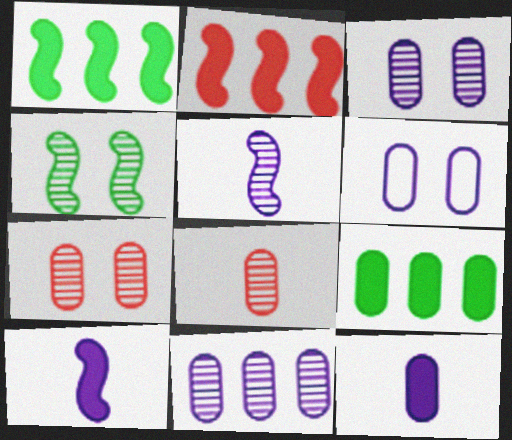[[6, 8, 9], 
[6, 11, 12]]